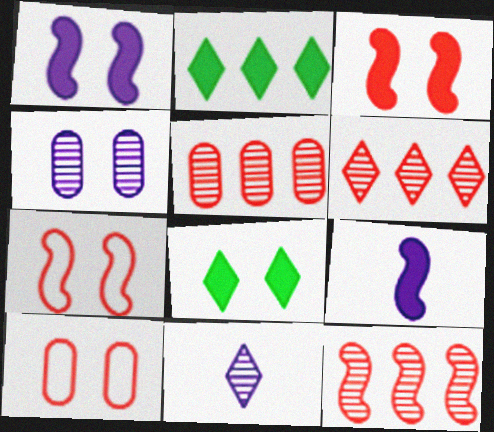[[4, 7, 8], 
[5, 6, 12]]